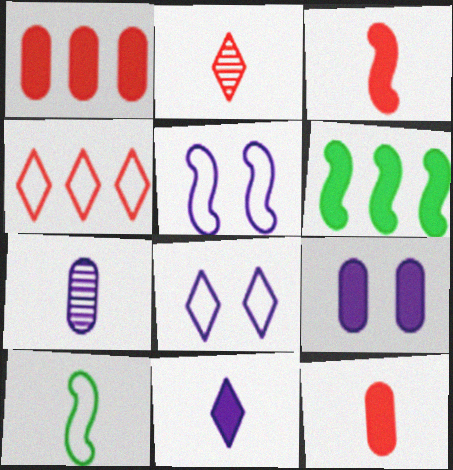[]